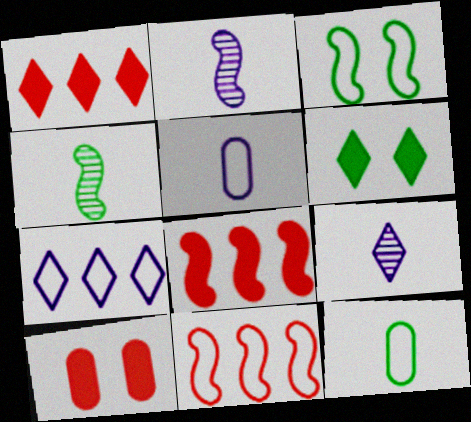[[2, 3, 8], 
[4, 7, 10]]